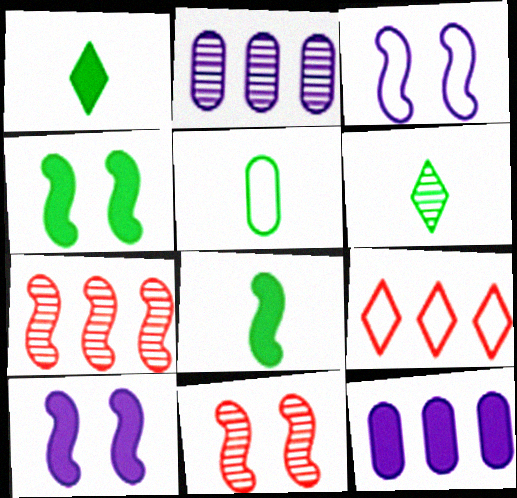[[2, 6, 11], 
[3, 4, 11], 
[3, 5, 9], 
[3, 7, 8], 
[5, 6, 8]]